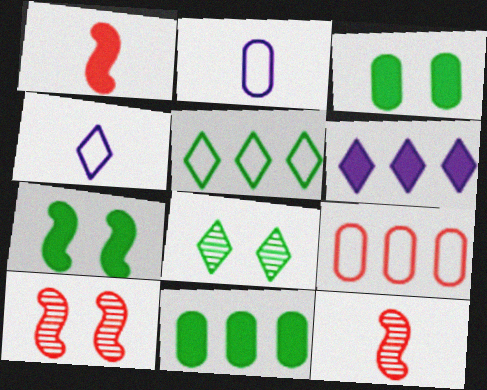[[1, 3, 6], 
[4, 10, 11]]